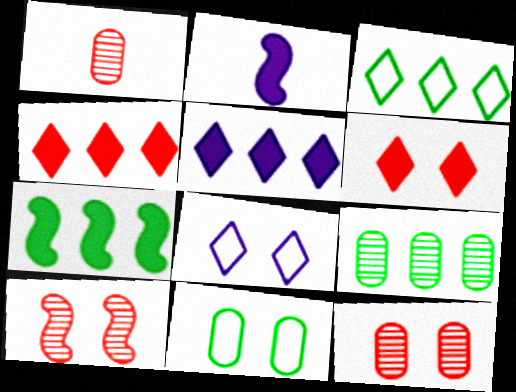[[1, 7, 8], 
[2, 3, 12], 
[3, 7, 9]]